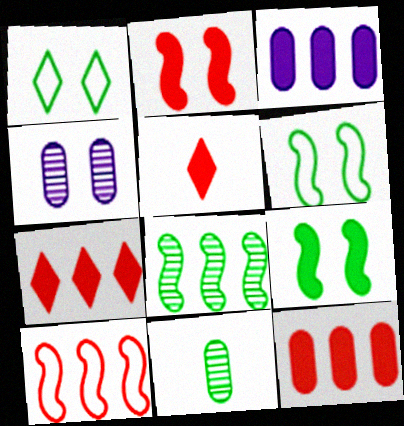[[1, 2, 4], 
[2, 5, 12], 
[3, 5, 9]]